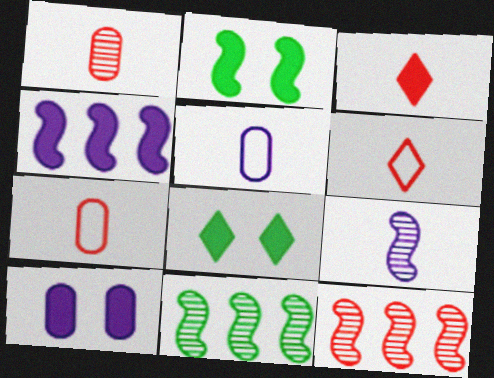[[5, 8, 12], 
[6, 10, 11]]